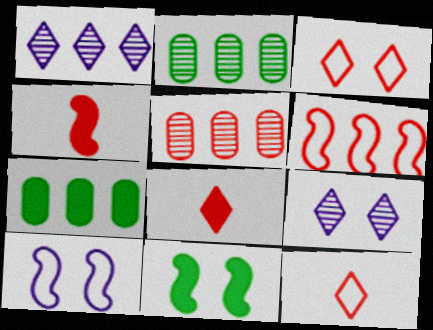[[1, 6, 7], 
[2, 8, 10], 
[3, 4, 5]]